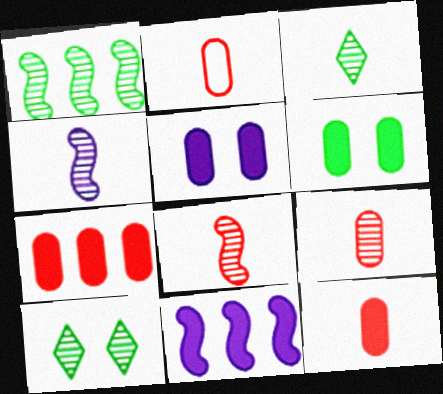[[2, 9, 12], 
[2, 10, 11], 
[3, 4, 9]]